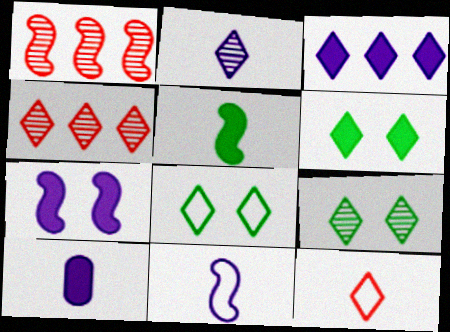[[1, 8, 10], 
[2, 4, 9], 
[2, 10, 11], 
[3, 7, 10], 
[3, 9, 12], 
[6, 8, 9]]